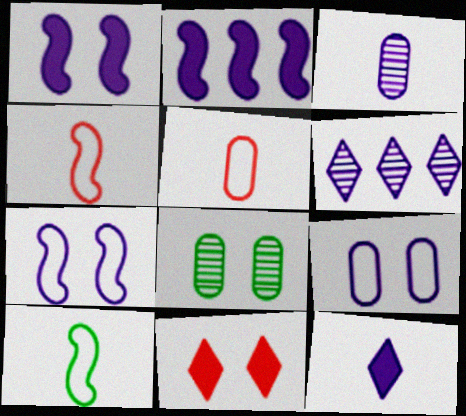[[7, 8, 11]]